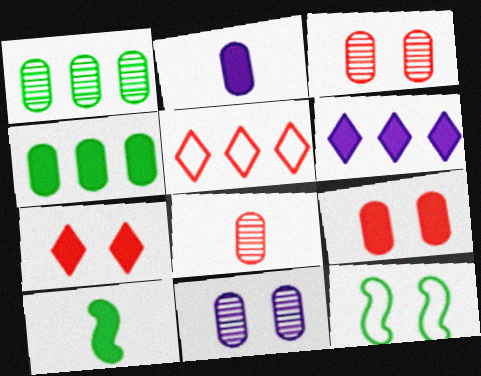[[1, 8, 11], 
[2, 4, 9], 
[5, 10, 11], 
[6, 8, 12], 
[6, 9, 10], 
[7, 11, 12]]